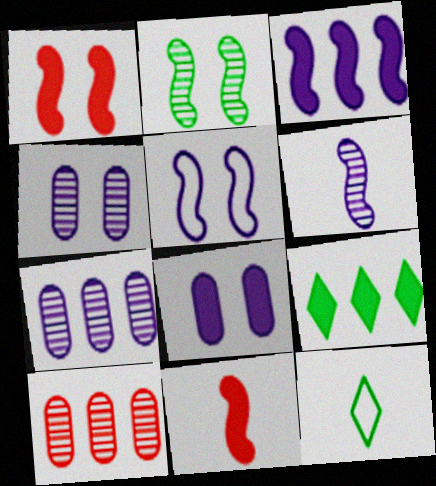[[1, 2, 5], 
[1, 7, 12], 
[3, 5, 6], 
[8, 9, 11]]